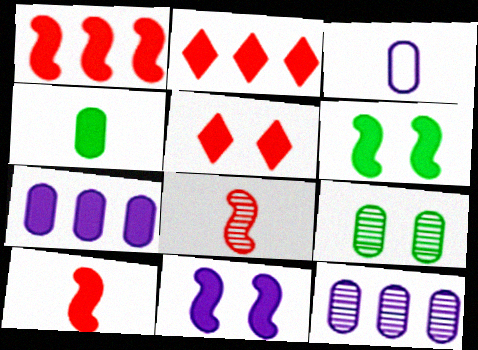[[2, 4, 11]]